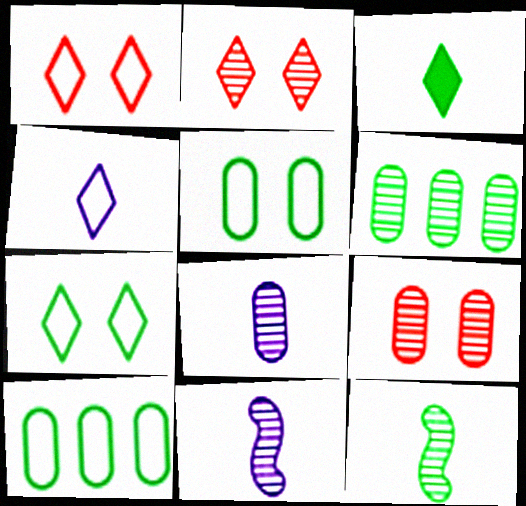[[2, 6, 11], 
[6, 8, 9]]